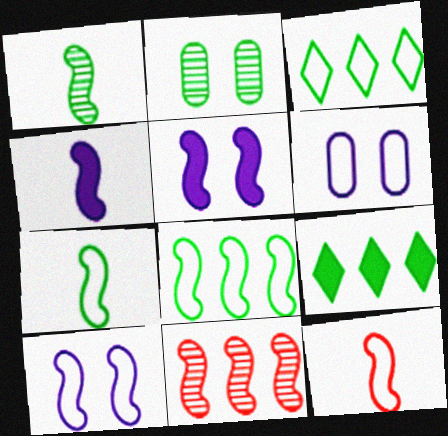[[1, 4, 12], 
[2, 7, 9], 
[3, 6, 12], 
[5, 7, 11], 
[8, 10, 12]]